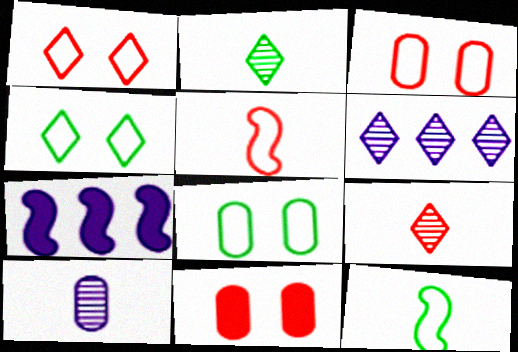[[2, 3, 7], 
[6, 11, 12], 
[7, 8, 9]]